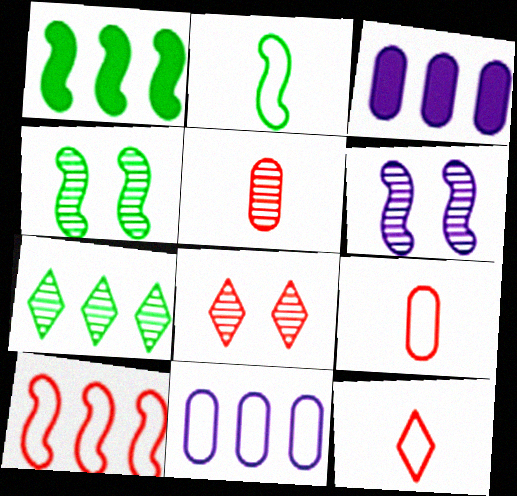[[1, 2, 4], 
[2, 3, 8], 
[3, 4, 12], 
[3, 7, 10], 
[5, 6, 7]]